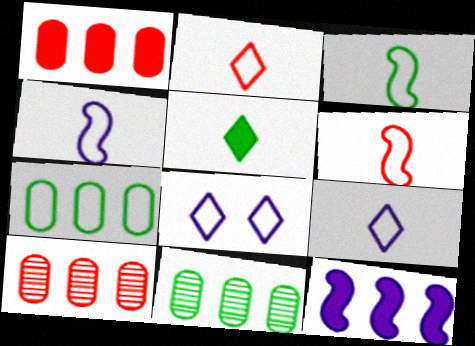[[3, 4, 6], 
[6, 7, 8]]